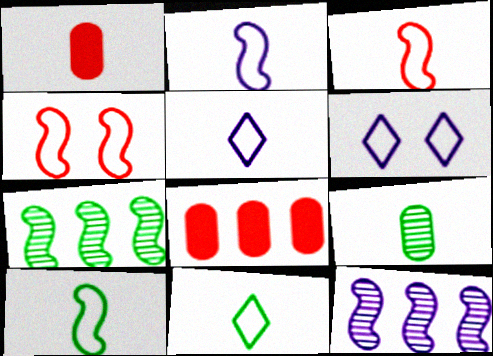[[1, 6, 7], 
[2, 3, 10]]